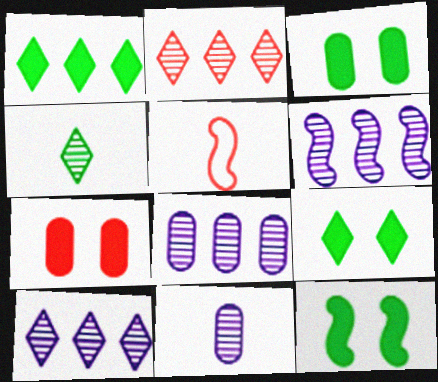[[2, 5, 7], 
[3, 5, 10], 
[3, 9, 12], 
[5, 6, 12], 
[5, 8, 9], 
[6, 8, 10]]